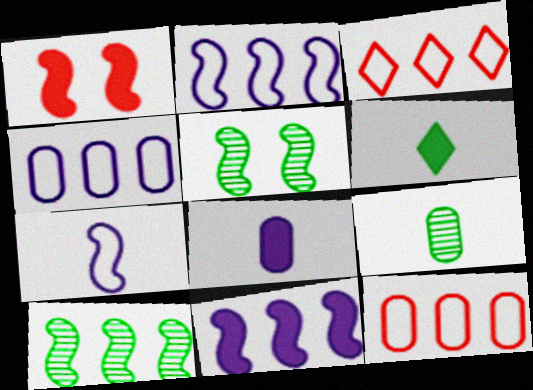[[1, 7, 10], 
[3, 5, 8]]